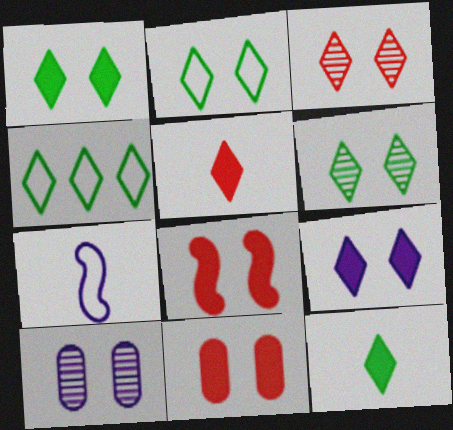[[1, 2, 6], 
[2, 3, 9], 
[2, 8, 10], 
[4, 6, 12]]